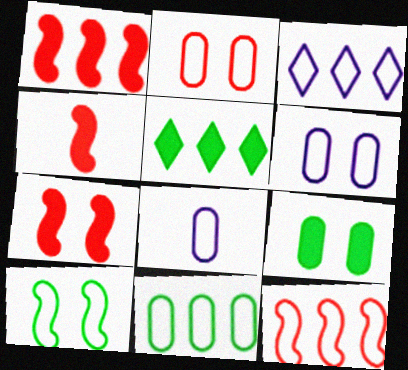[[1, 4, 7], 
[2, 8, 11], 
[3, 11, 12]]